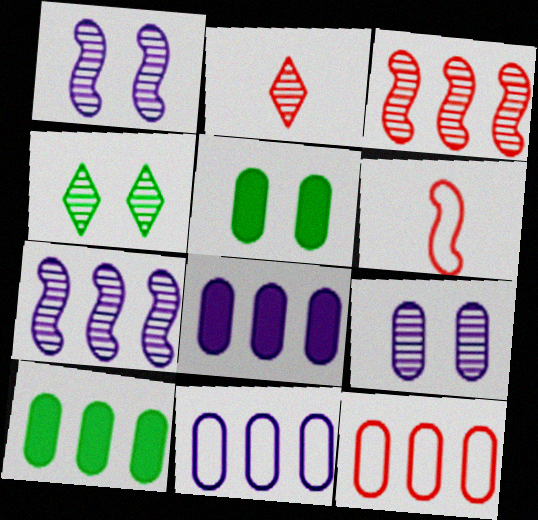[[4, 6, 8]]